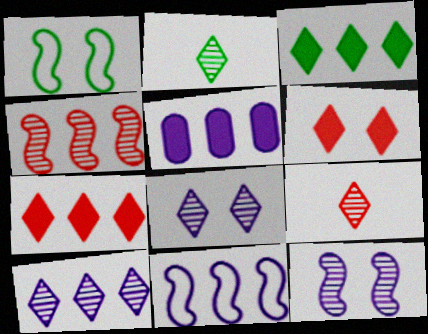[[1, 5, 9], 
[5, 10, 11]]